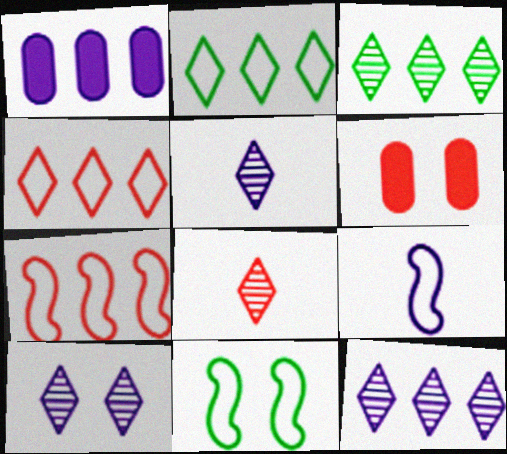[[1, 3, 7], 
[1, 8, 11], 
[1, 9, 10], 
[3, 6, 9], 
[3, 8, 10], 
[5, 10, 12], 
[6, 7, 8], 
[6, 10, 11], 
[7, 9, 11]]